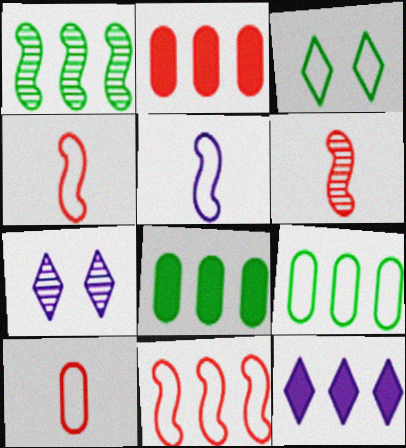[[4, 7, 8]]